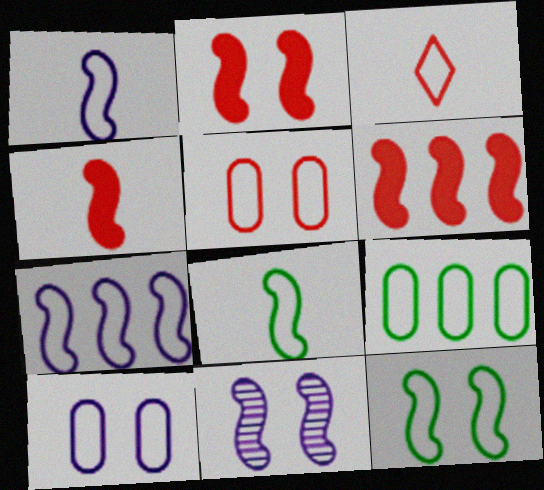[[2, 4, 6], 
[2, 11, 12], 
[6, 8, 11]]